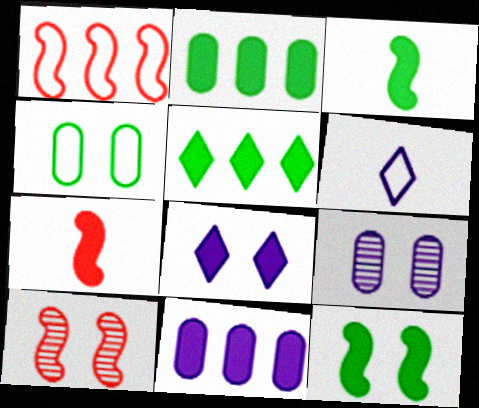[[1, 4, 6], 
[1, 7, 10], 
[2, 6, 10], 
[2, 7, 8], 
[4, 8, 10]]